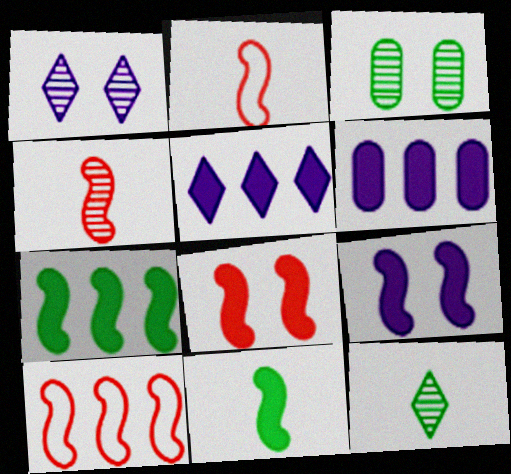[[2, 3, 5], 
[4, 8, 10]]